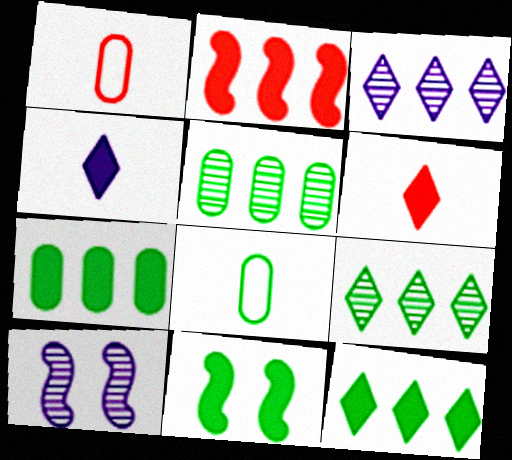[[1, 3, 11], 
[1, 10, 12], 
[8, 9, 11]]